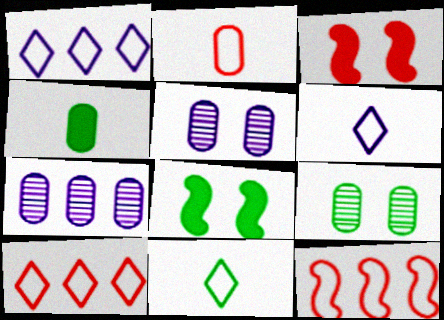[[3, 7, 11]]